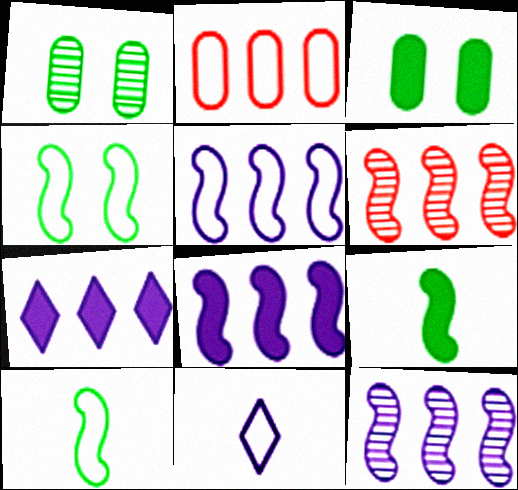[[2, 4, 11], 
[3, 6, 11], 
[5, 8, 12]]